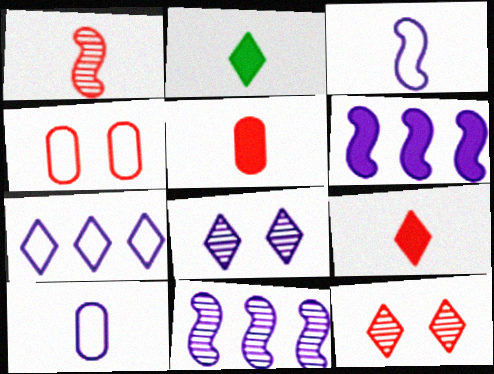[[1, 2, 10], 
[2, 4, 11], 
[2, 7, 12], 
[6, 8, 10]]